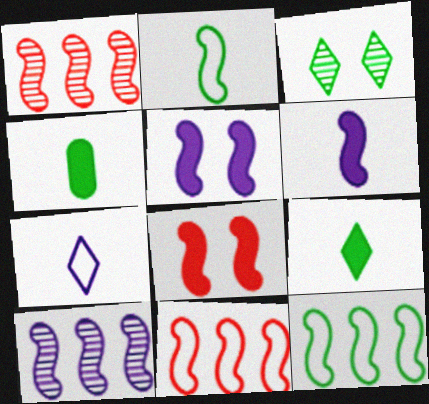[[1, 2, 5], 
[2, 8, 10], 
[3, 4, 12]]